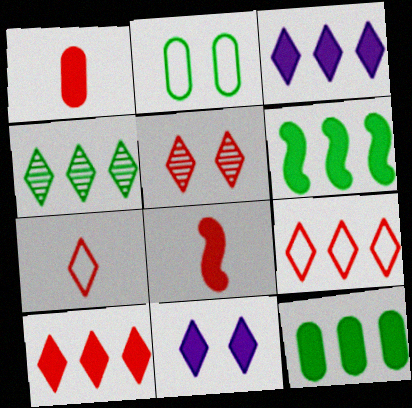[[1, 6, 11], 
[3, 4, 9], 
[4, 7, 11], 
[5, 7, 10], 
[8, 11, 12]]